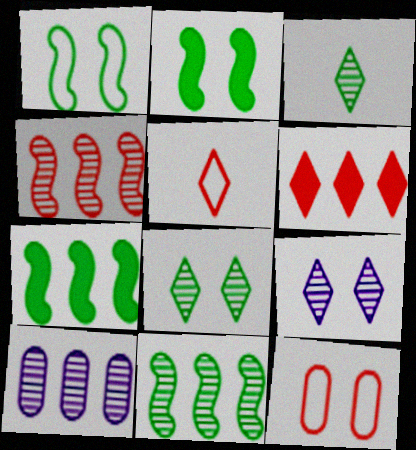[[2, 5, 10], 
[2, 9, 12]]